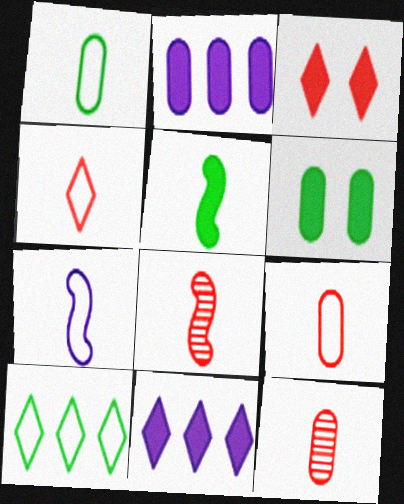[[1, 4, 7], 
[2, 3, 5], 
[5, 7, 8]]